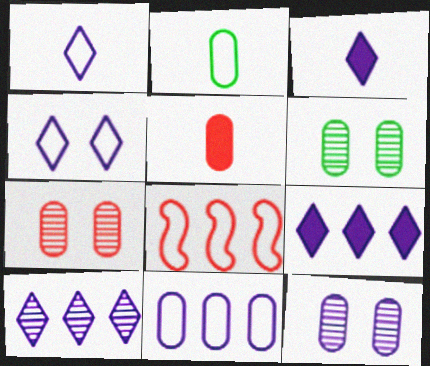[[2, 4, 8], 
[3, 4, 10], 
[3, 6, 8], 
[5, 6, 11], 
[6, 7, 12]]